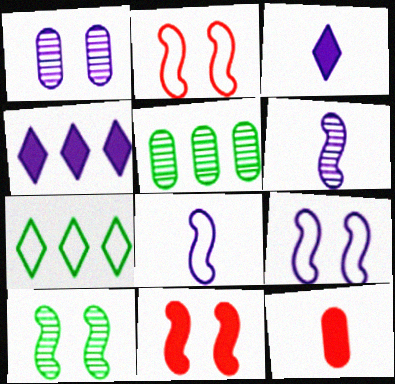[[1, 4, 8], 
[2, 3, 5], 
[9, 10, 11]]